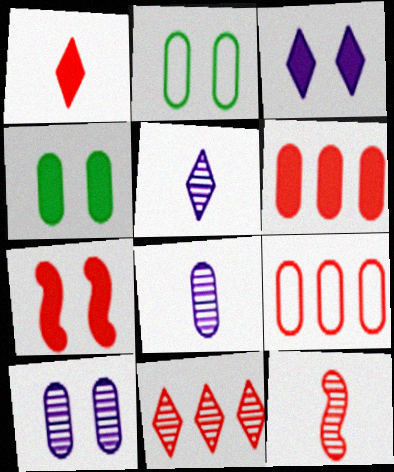[[1, 6, 7], 
[2, 6, 8], 
[3, 4, 7], 
[4, 8, 9]]